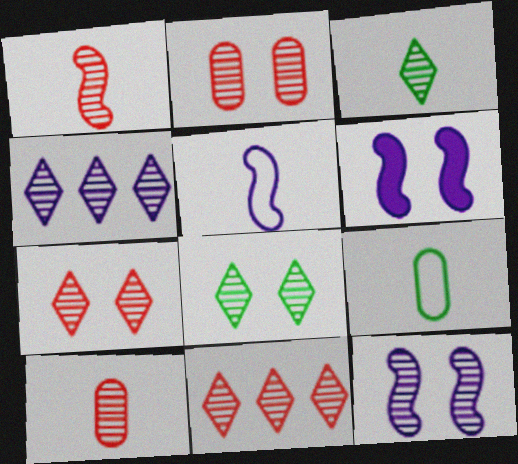[[1, 2, 11], 
[2, 8, 12], 
[3, 4, 7], 
[6, 9, 11]]